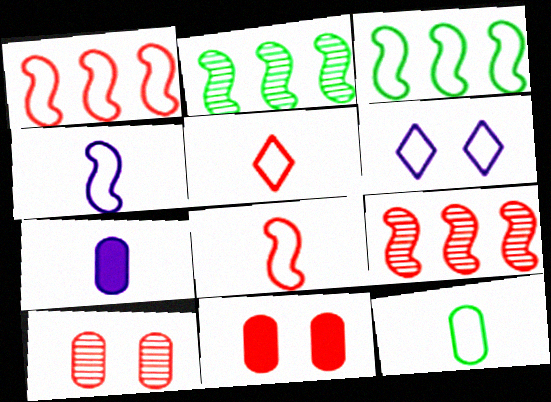[[1, 6, 12], 
[4, 5, 12], 
[5, 9, 11]]